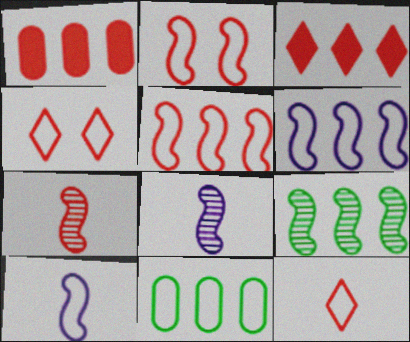[[1, 4, 7], 
[4, 10, 11]]